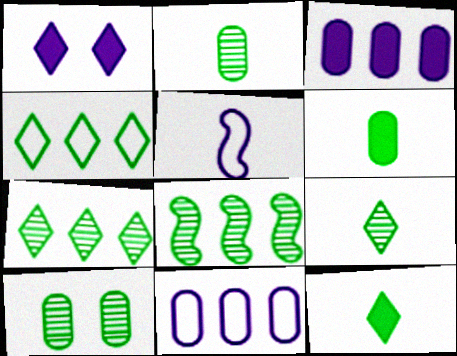[[8, 9, 10]]